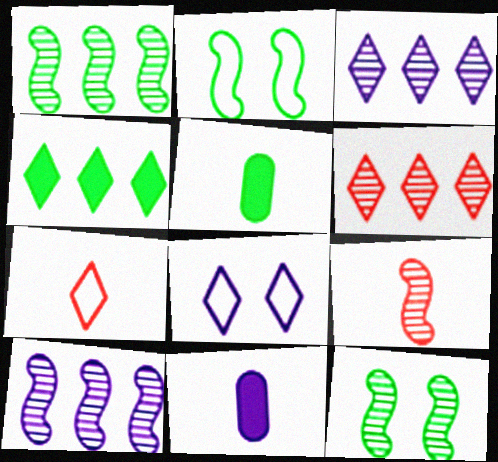[[2, 6, 11], 
[8, 10, 11], 
[9, 10, 12]]